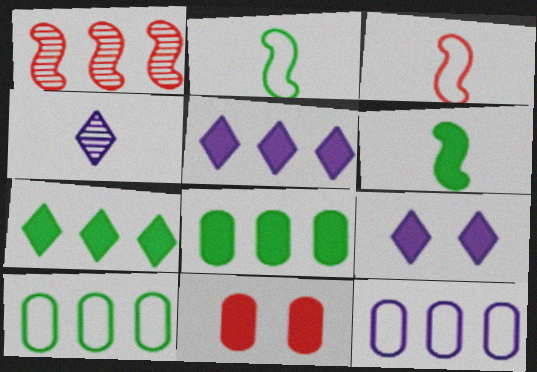[[1, 5, 10], 
[1, 7, 12], 
[5, 6, 11]]